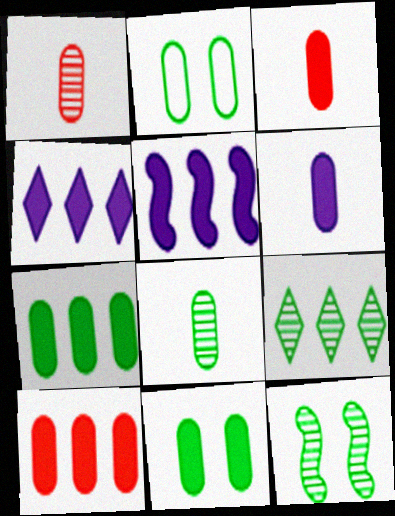[[2, 7, 8], 
[6, 10, 11], 
[8, 9, 12]]